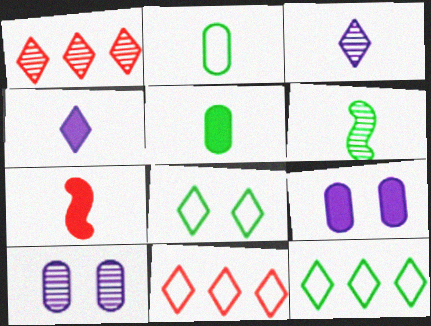[[1, 4, 8], 
[1, 6, 10], 
[2, 3, 7], 
[4, 5, 7], 
[6, 9, 11], 
[7, 10, 12]]